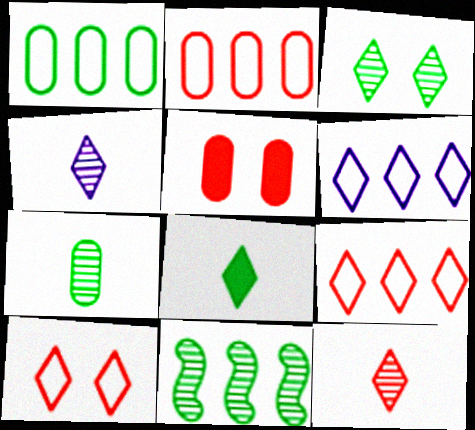[[3, 7, 11]]